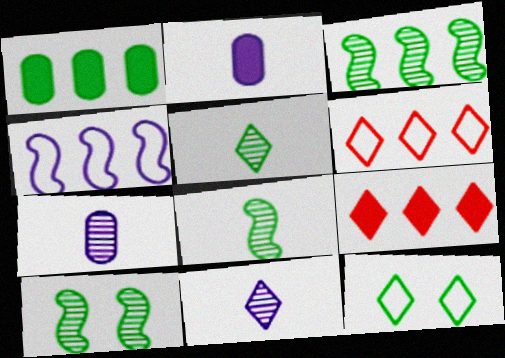[[1, 8, 12], 
[2, 6, 10], 
[3, 8, 10], 
[9, 11, 12]]